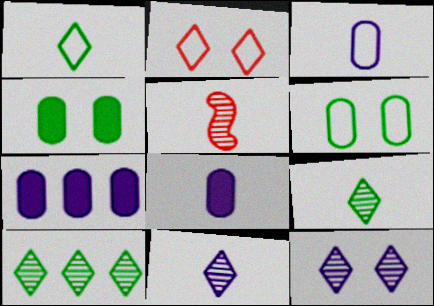[[1, 5, 8]]